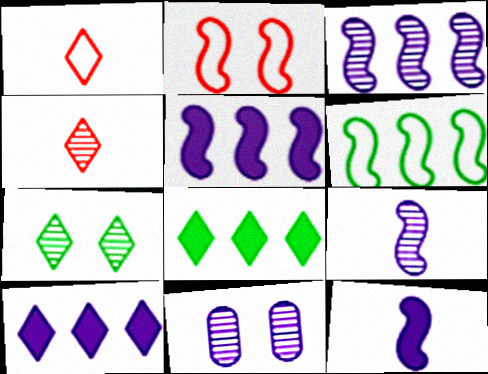[[1, 7, 10]]